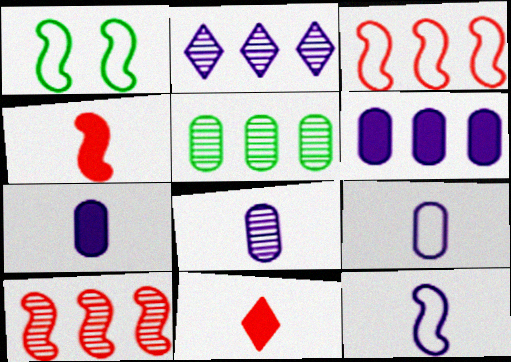[[1, 3, 12], 
[2, 5, 10], 
[7, 8, 9]]